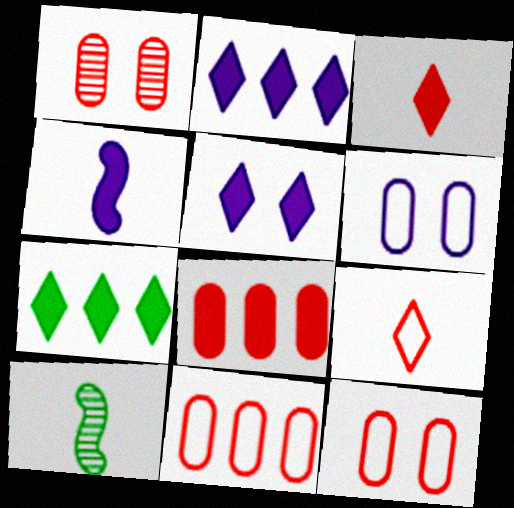[[2, 10, 12], 
[3, 5, 7], 
[5, 10, 11]]